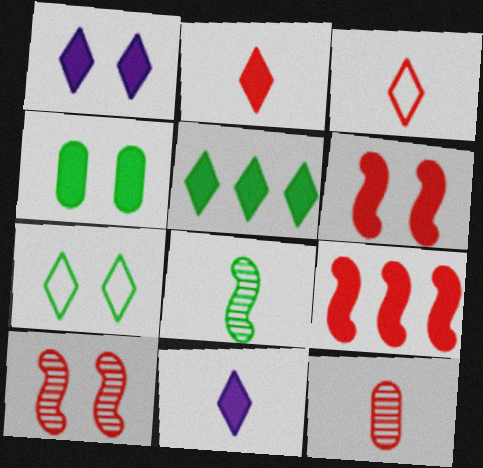[[1, 2, 5], 
[1, 4, 6], 
[4, 9, 11]]